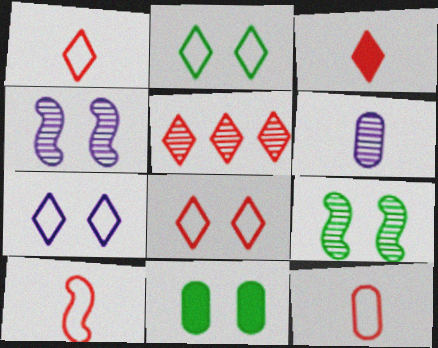[[1, 10, 12], 
[2, 7, 8], 
[2, 9, 11], 
[3, 5, 8], 
[4, 8, 11], 
[5, 6, 9]]